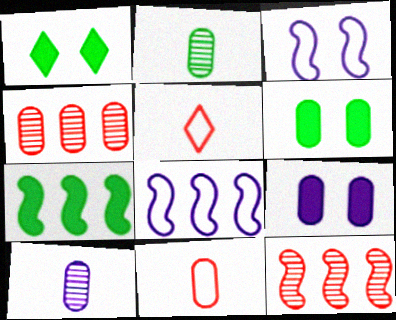[[7, 8, 12]]